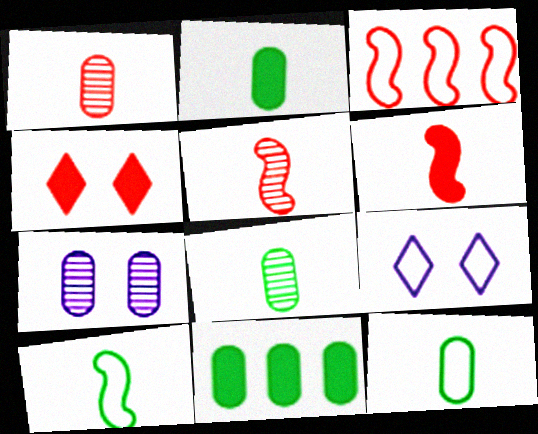[[1, 3, 4], 
[2, 8, 12], 
[3, 9, 12], 
[5, 9, 11]]